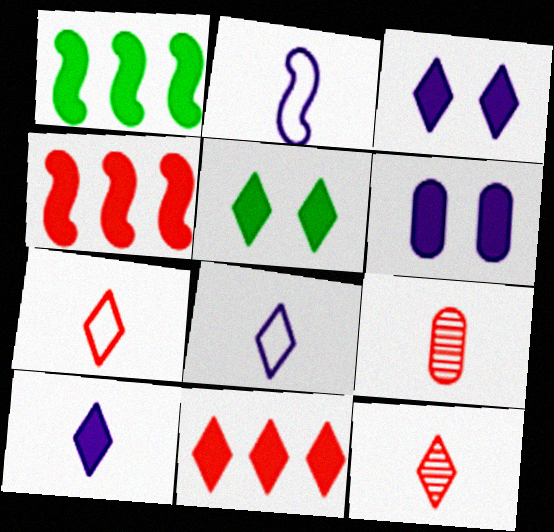[[5, 10, 11]]